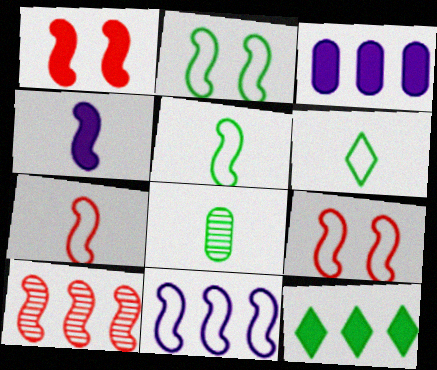[[1, 7, 10], 
[2, 4, 10], 
[2, 7, 11], 
[2, 8, 12], 
[5, 9, 11]]